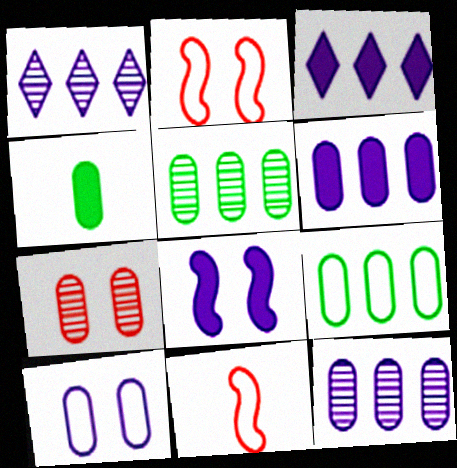[[1, 2, 4]]